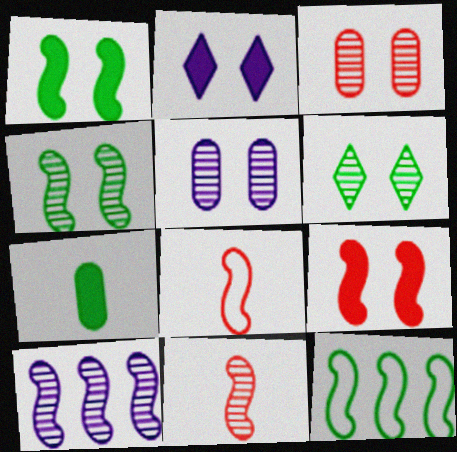[[1, 8, 10], 
[4, 10, 11], 
[6, 7, 12]]